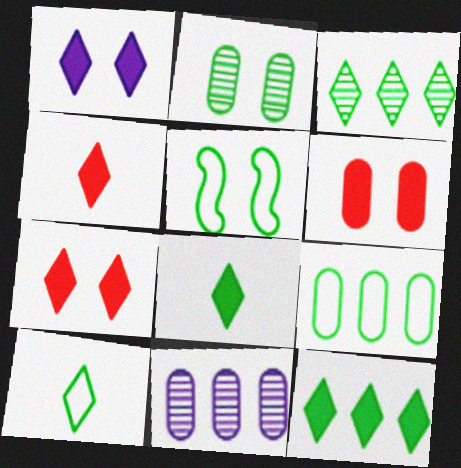[[1, 4, 12], 
[4, 5, 11], 
[5, 9, 10]]